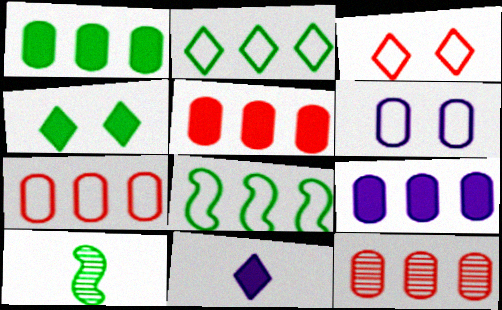[[1, 5, 9], 
[3, 9, 10], 
[5, 7, 12]]